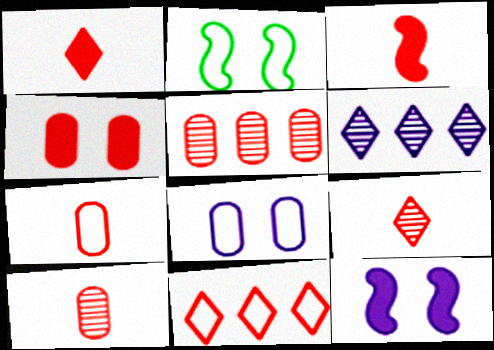[[3, 7, 9], 
[4, 5, 7]]